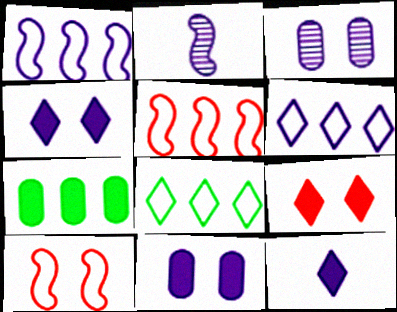[[1, 3, 12], 
[2, 6, 11]]